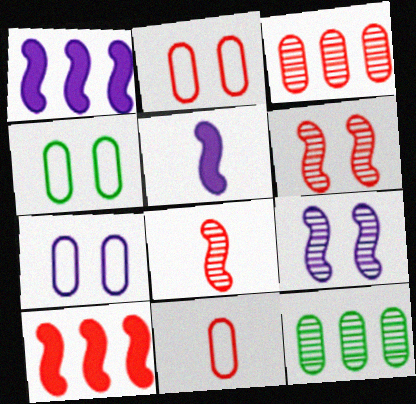[[2, 4, 7]]